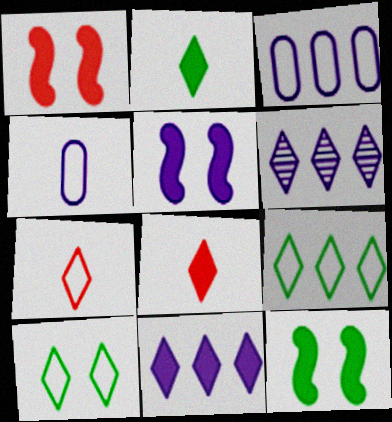[[1, 5, 12], 
[4, 5, 6], 
[6, 8, 10]]